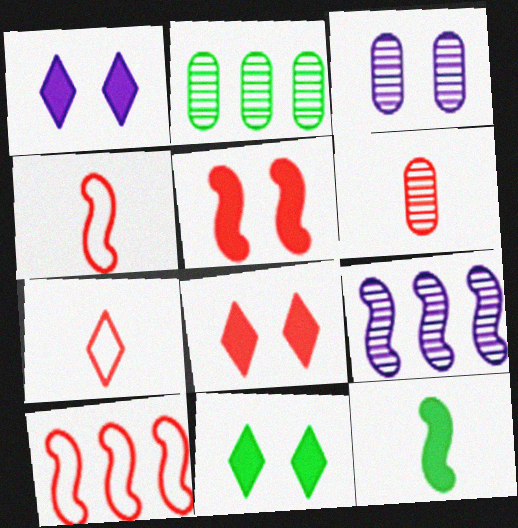[[1, 2, 4], 
[1, 8, 11], 
[2, 3, 6], 
[6, 8, 10]]